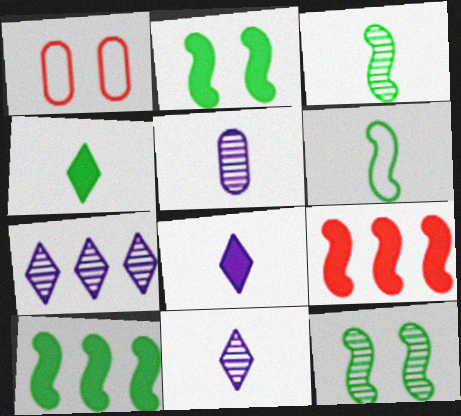[[1, 10, 11], 
[6, 10, 12]]